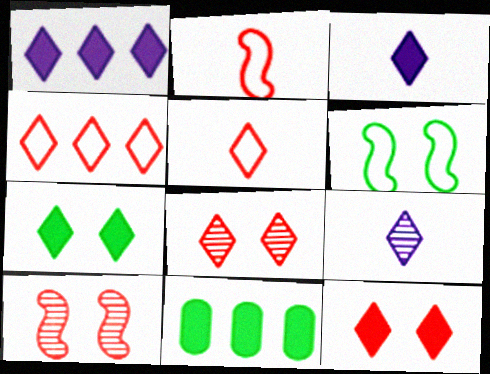[[4, 7, 9]]